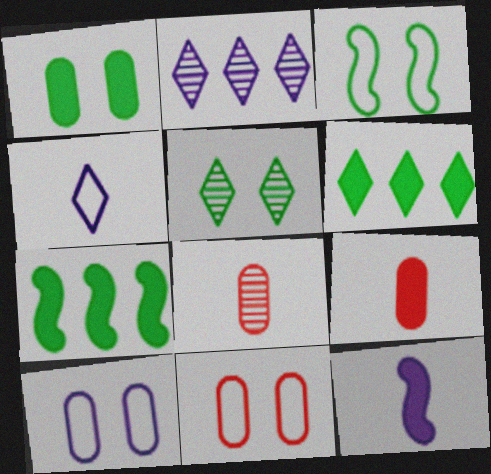[[1, 3, 5], 
[2, 3, 9], 
[2, 10, 12]]